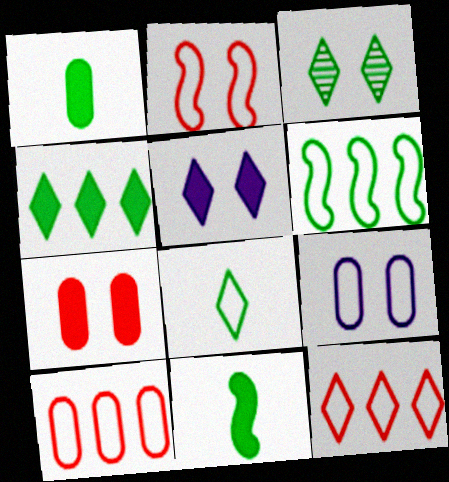[[1, 3, 6], 
[3, 4, 8]]